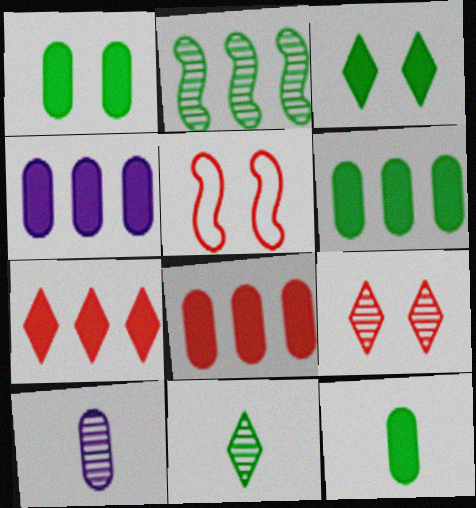[[1, 6, 12], 
[2, 9, 10], 
[4, 5, 11], 
[4, 6, 8]]